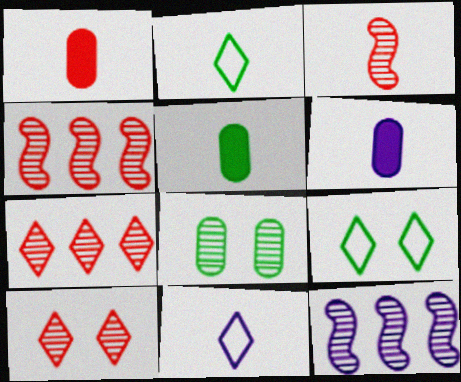[[1, 5, 6], 
[1, 9, 12], 
[2, 3, 6], 
[3, 5, 11], 
[4, 6, 9]]